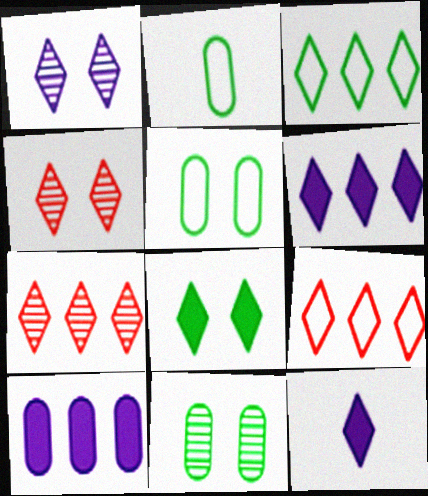[[3, 4, 12], 
[3, 6, 7]]